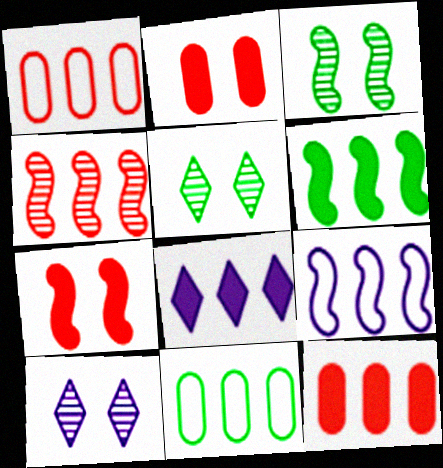[[4, 6, 9], 
[4, 8, 11], 
[6, 8, 12]]